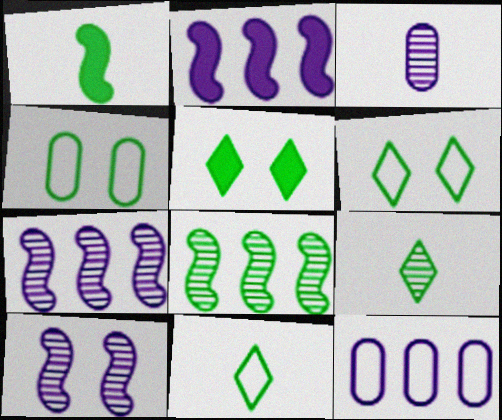[]